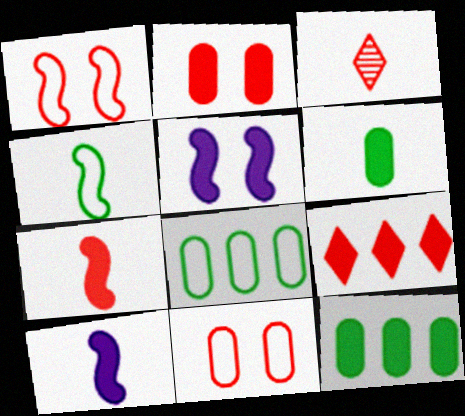[[2, 7, 9], 
[3, 5, 8], 
[5, 6, 9]]